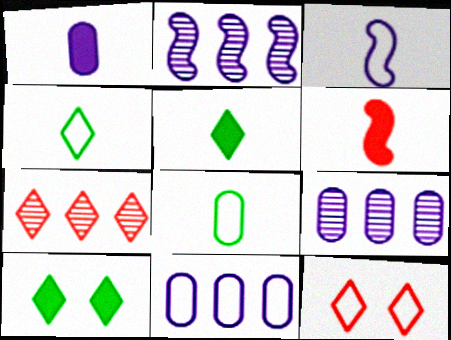[[1, 5, 6]]